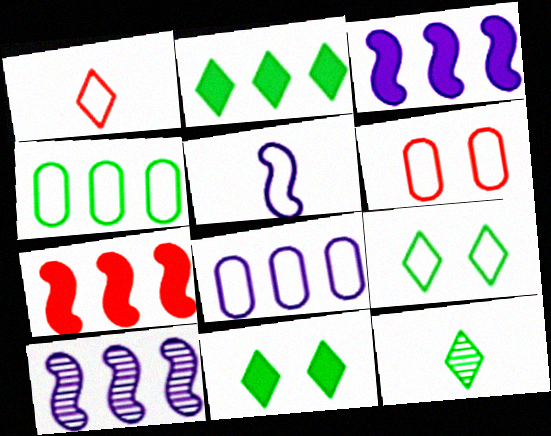[[2, 9, 12], 
[3, 6, 12]]